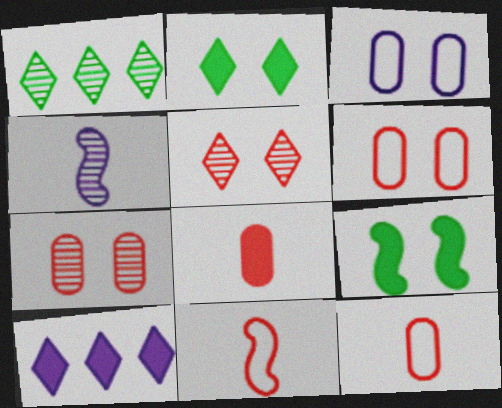[[1, 4, 7], 
[3, 4, 10], 
[3, 5, 9], 
[8, 9, 10]]